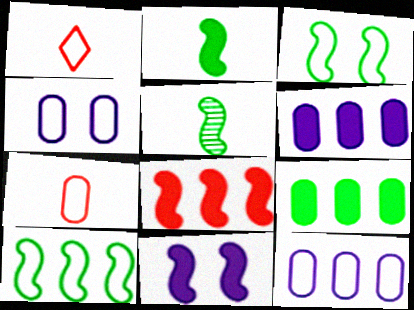[[1, 3, 12], 
[1, 4, 10], 
[2, 8, 11]]